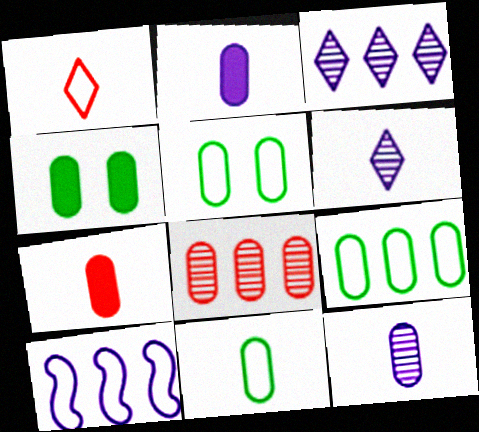[[1, 5, 10], 
[2, 5, 8], 
[5, 9, 11], 
[7, 11, 12]]